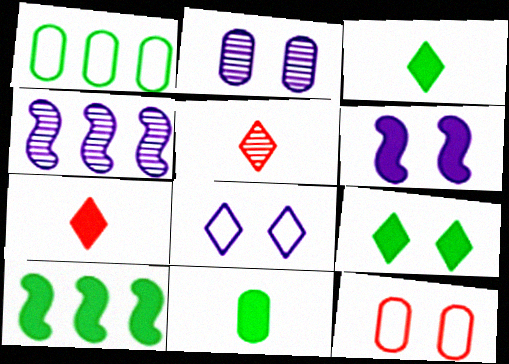[[1, 5, 6], 
[2, 6, 8], 
[3, 4, 12], 
[9, 10, 11]]